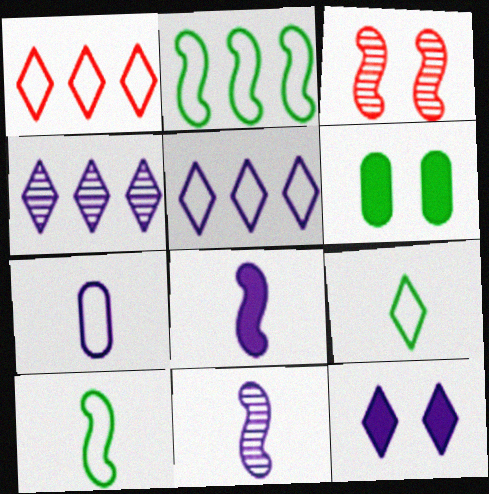[[1, 6, 11], 
[2, 3, 8]]